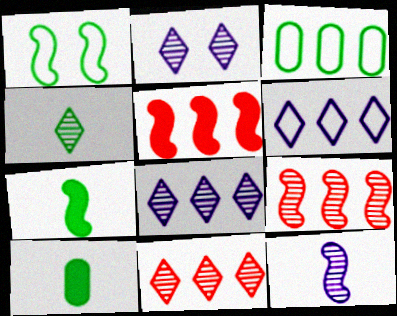[[1, 5, 12], 
[2, 4, 11], 
[3, 5, 8]]